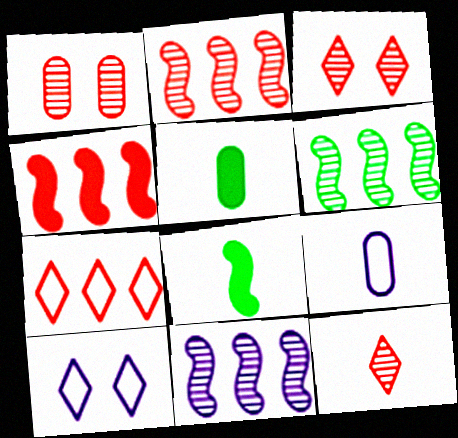[[1, 2, 12], 
[2, 5, 10], 
[2, 6, 11], 
[8, 9, 12]]